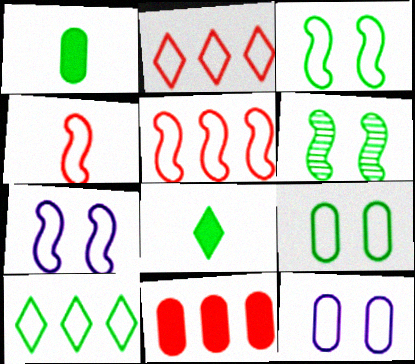[[1, 6, 10], 
[4, 10, 12]]